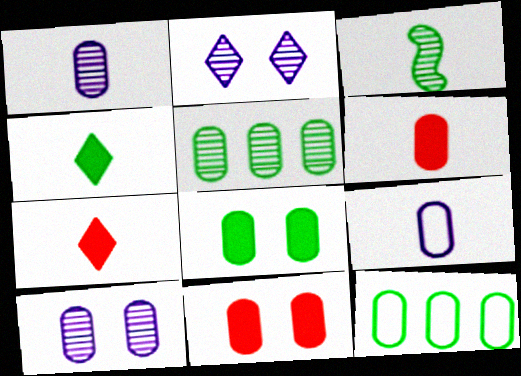[[1, 11, 12], 
[3, 7, 9], 
[5, 9, 11], 
[6, 10, 12]]